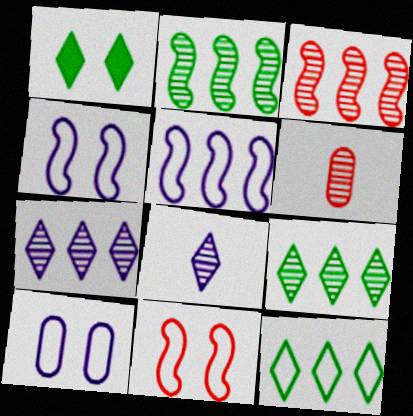[[1, 5, 6]]